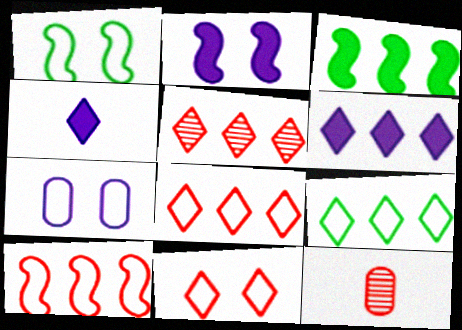[[1, 6, 12], 
[1, 7, 11], 
[2, 9, 12], 
[5, 6, 9]]